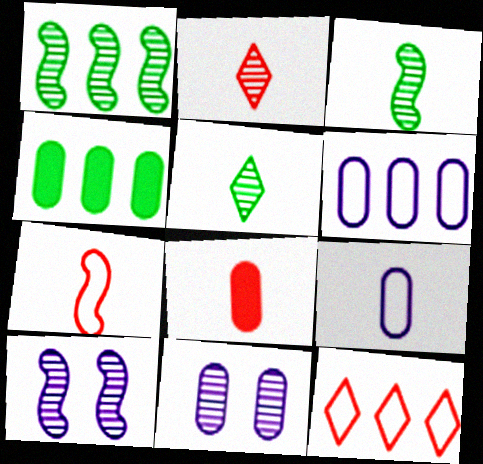[[1, 2, 11], 
[2, 7, 8]]